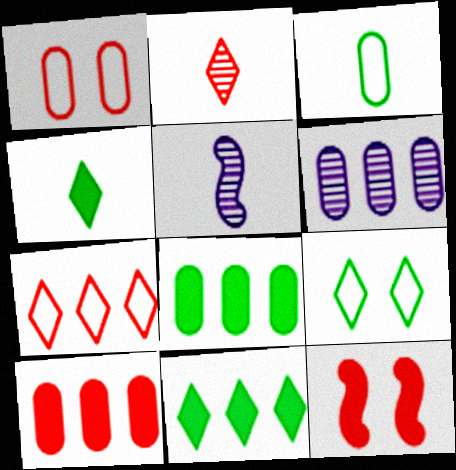[[1, 5, 11], 
[5, 9, 10]]